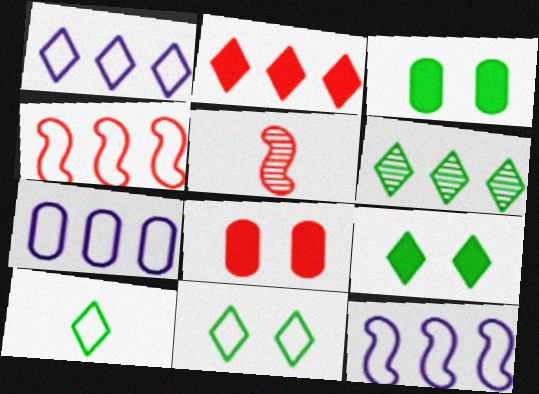[[1, 2, 6], 
[1, 3, 5], 
[1, 7, 12], 
[5, 7, 9], 
[6, 9, 10]]